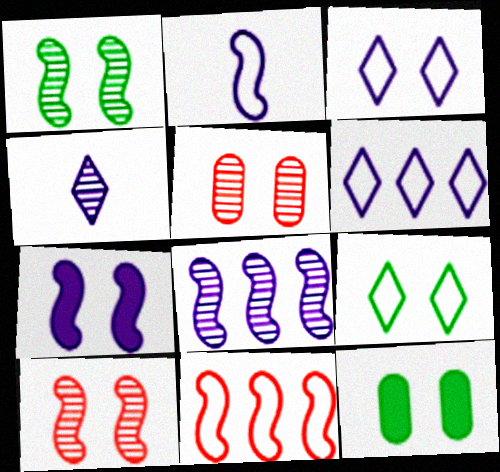[[1, 9, 12], 
[2, 7, 8], 
[3, 10, 12], 
[4, 11, 12], 
[5, 7, 9]]